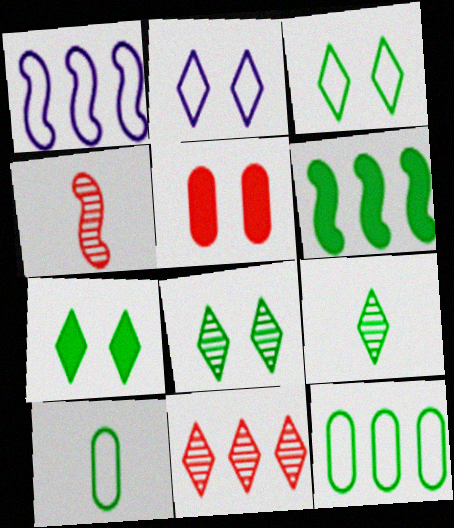[[1, 5, 9], 
[3, 7, 8], 
[6, 8, 10]]